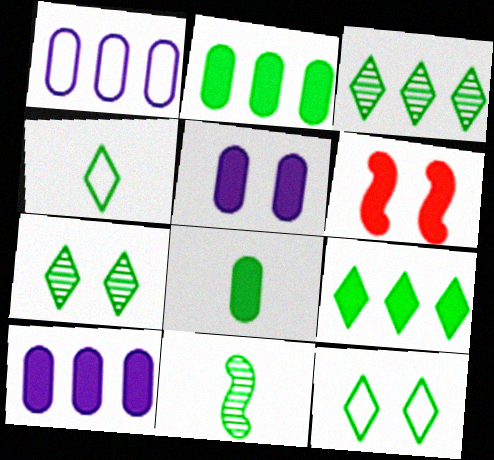[[2, 11, 12], 
[4, 7, 9], 
[4, 8, 11]]